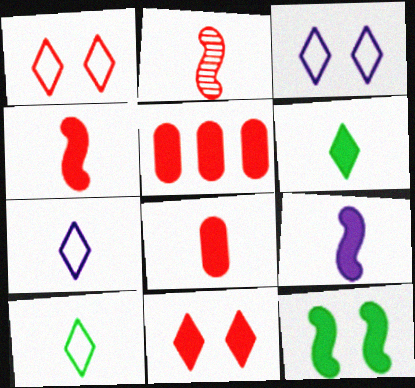[[1, 2, 5], 
[4, 5, 11], 
[6, 8, 9]]